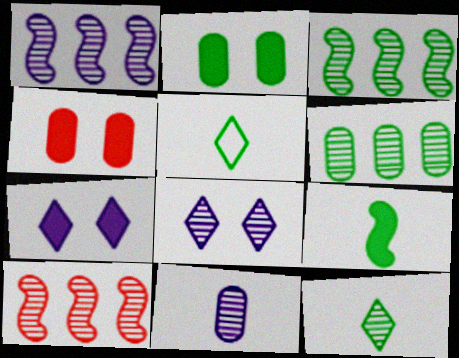[[1, 3, 10], 
[1, 4, 5], 
[1, 8, 11], 
[2, 3, 5]]